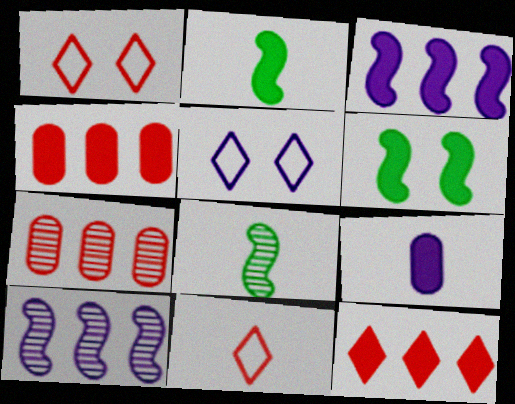[[2, 5, 7], 
[4, 5, 8], 
[5, 9, 10], 
[6, 9, 12], 
[8, 9, 11]]